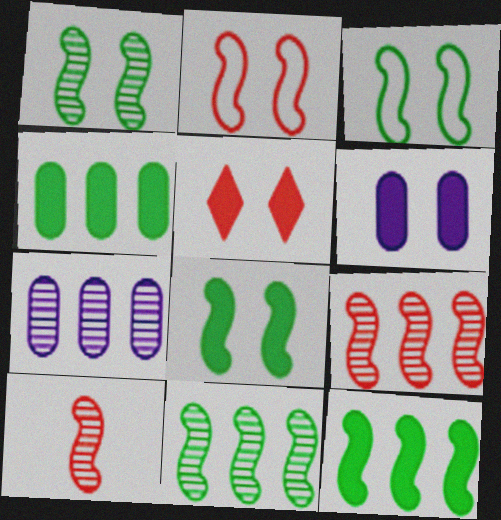[[1, 3, 8], 
[5, 6, 8]]